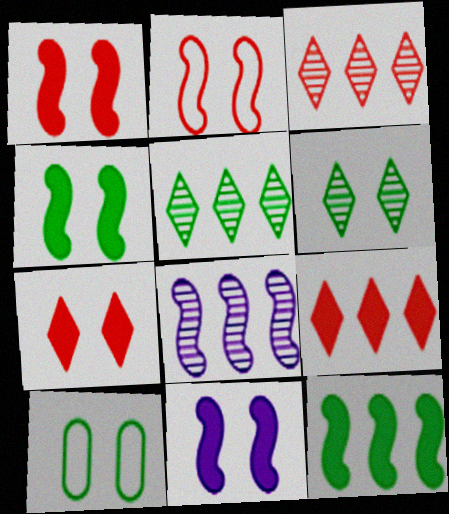[[1, 4, 11], 
[4, 6, 10]]